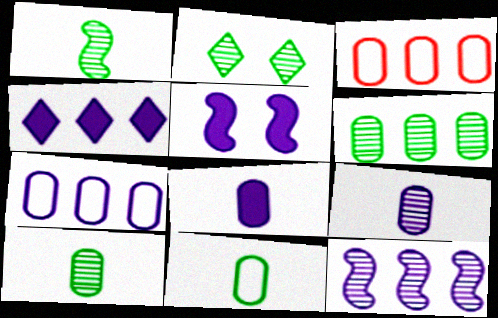[[1, 2, 6], 
[4, 5, 8], 
[4, 7, 12]]